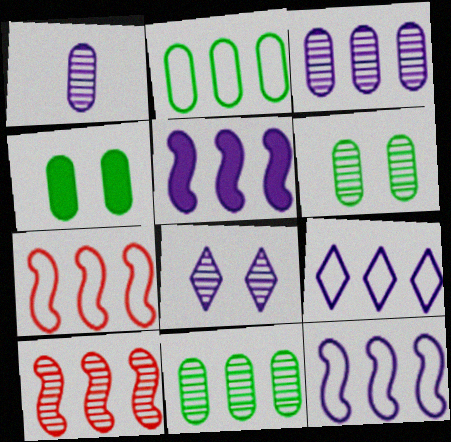[[2, 7, 9], 
[3, 5, 9]]